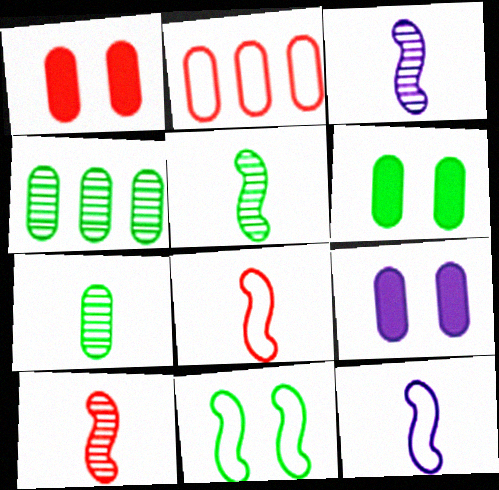[[1, 6, 9], 
[2, 7, 9], 
[3, 5, 10]]